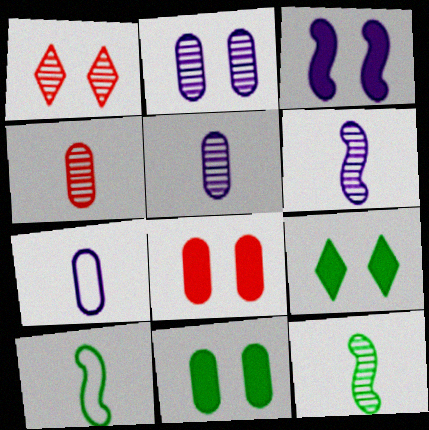[[3, 8, 9]]